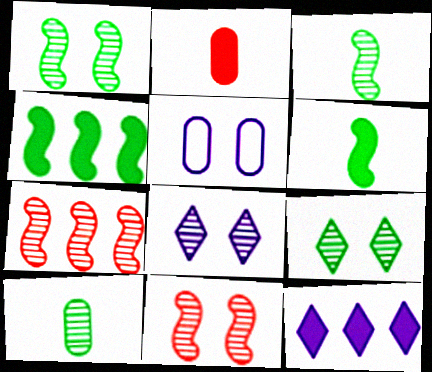[[7, 8, 10]]